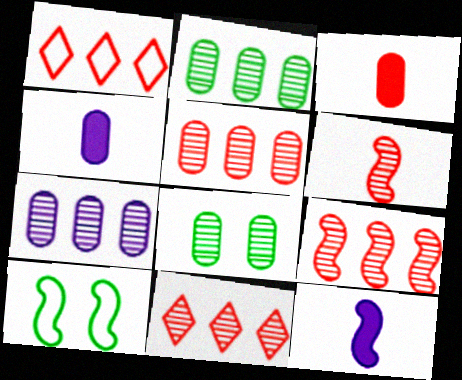[[1, 8, 12], 
[2, 5, 7], 
[4, 10, 11], 
[5, 9, 11], 
[9, 10, 12]]